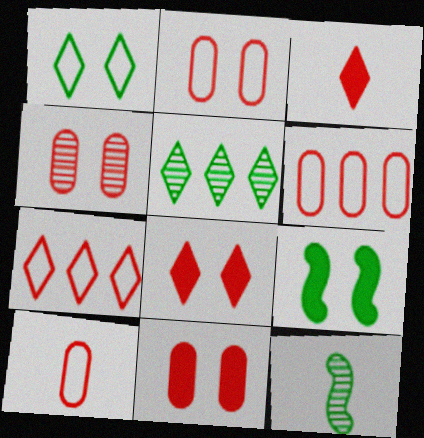[[2, 4, 11], 
[2, 6, 10]]